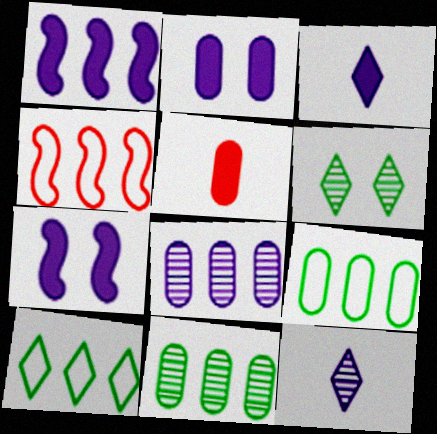[[1, 2, 3]]